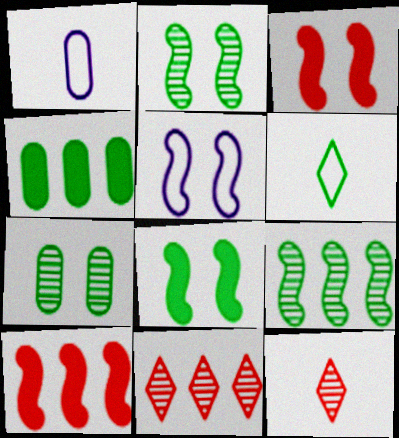[[1, 8, 11], 
[2, 3, 5], 
[2, 4, 6], 
[4, 5, 12]]